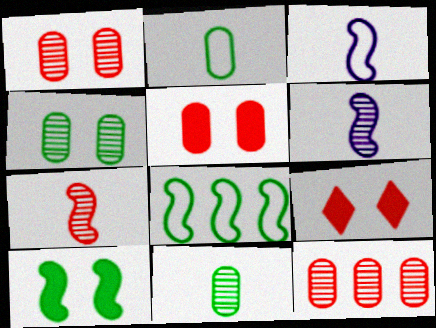[]